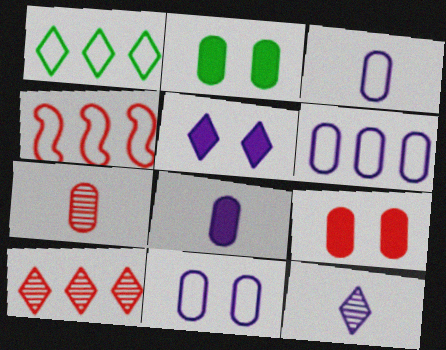[[1, 4, 6], 
[2, 4, 12], 
[2, 6, 7], 
[3, 6, 11]]